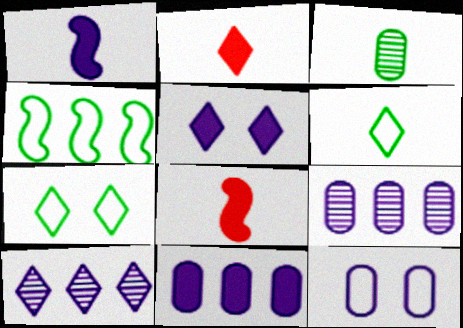[[1, 5, 11], 
[1, 10, 12], 
[2, 7, 10], 
[7, 8, 9]]